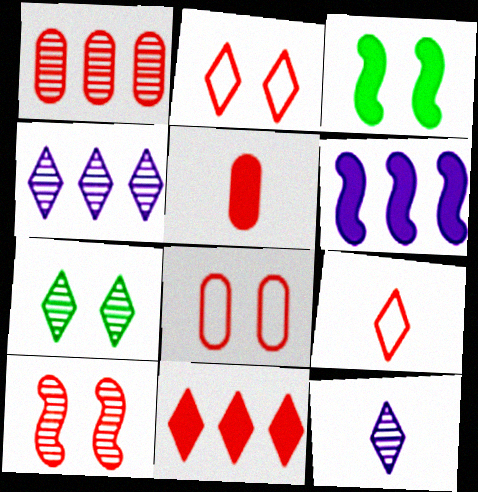[[1, 5, 8]]